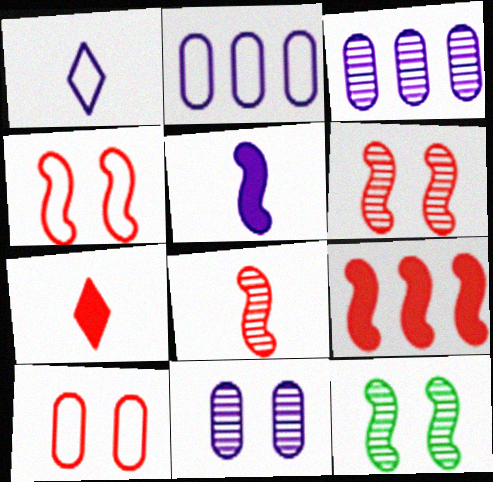[[2, 7, 12], 
[4, 8, 9]]